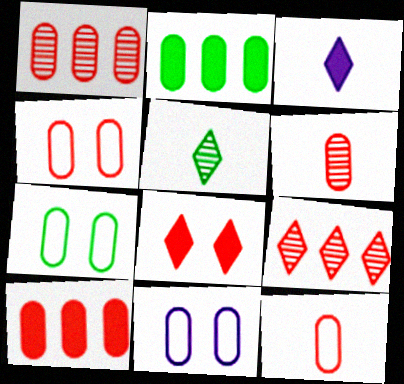[[2, 6, 11], 
[4, 6, 10], 
[4, 7, 11]]